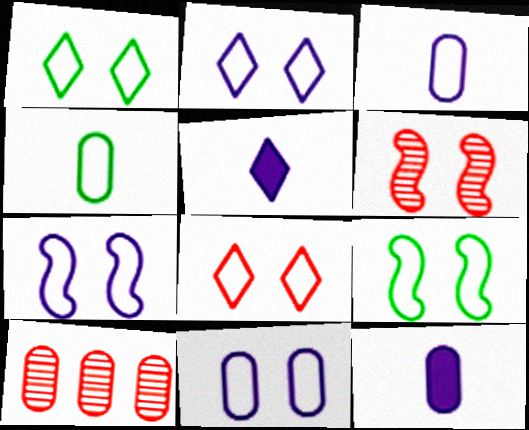[[1, 2, 8], 
[2, 7, 11], 
[5, 9, 10], 
[8, 9, 11]]